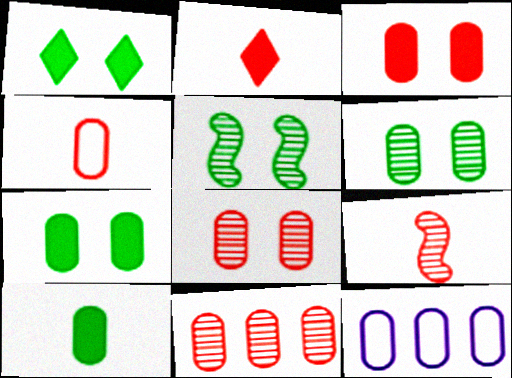[[1, 9, 12], 
[2, 4, 9], 
[2, 5, 12], 
[3, 4, 11], 
[8, 10, 12]]